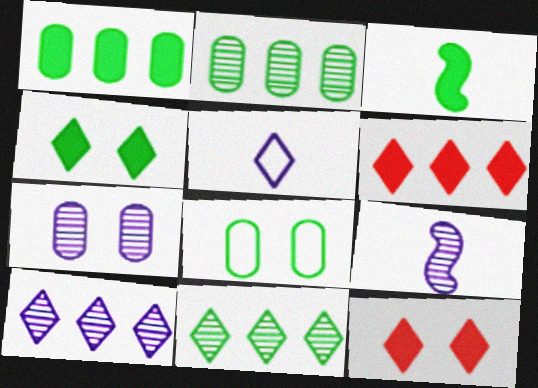[[1, 3, 4], 
[3, 8, 11], 
[5, 11, 12], 
[6, 8, 9], 
[7, 9, 10]]